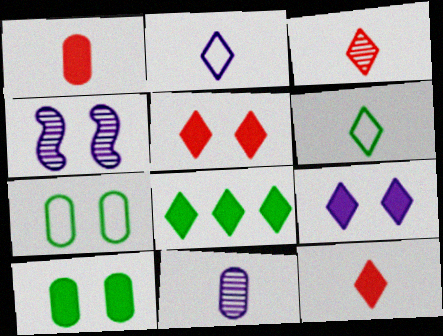[[4, 5, 7], 
[8, 9, 12]]